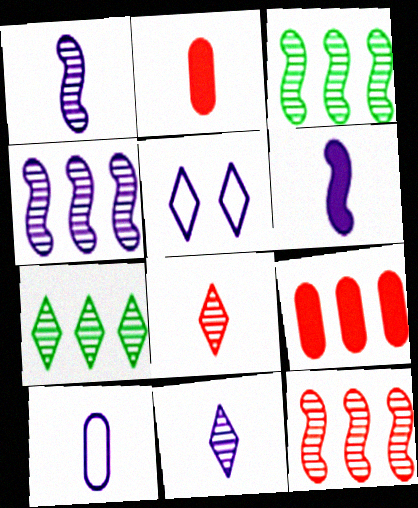[[2, 3, 5], 
[3, 4, 12], 
[6, 10, 11]]